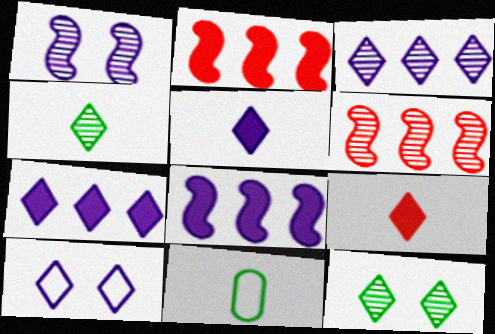[[3, 5, 10]]